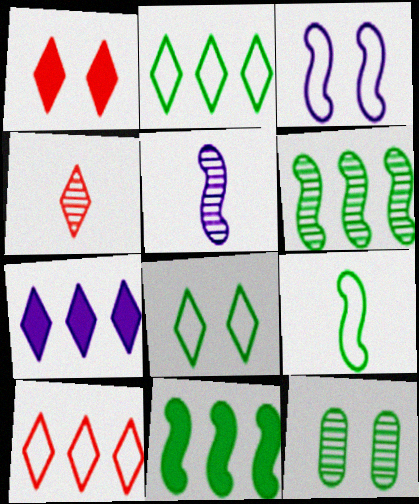[[1, 3, 12], 
[1, 4, 10], 
[4, 7, 8]]